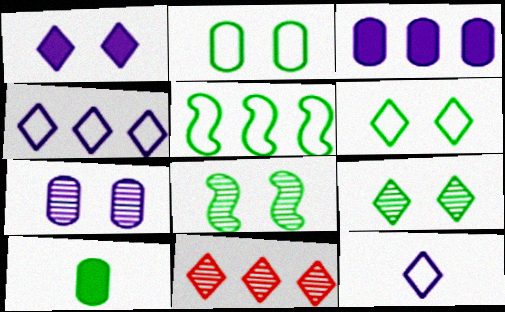[[3, 5, 11], 
[5, 9, 10]]